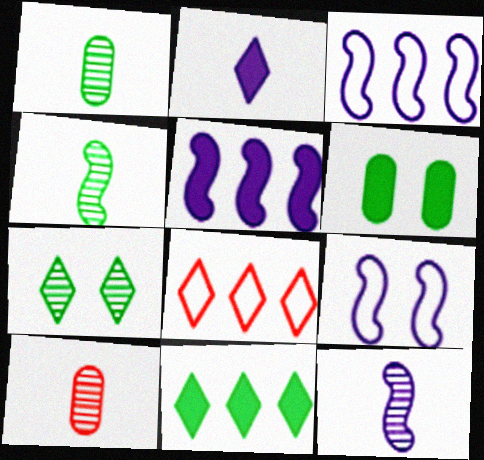[[2, 7, 8], 
[5, 9, 12], 
[6, 8, 12], 
[9, 10, 11]]